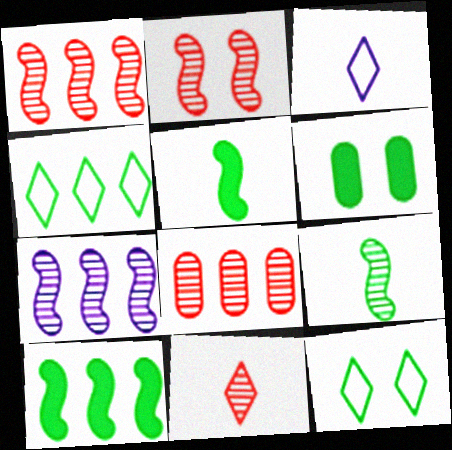[[1, 3, 6], 
[2, 7, 9], 
[2, 8, 11], 
[4, 6, 9]]